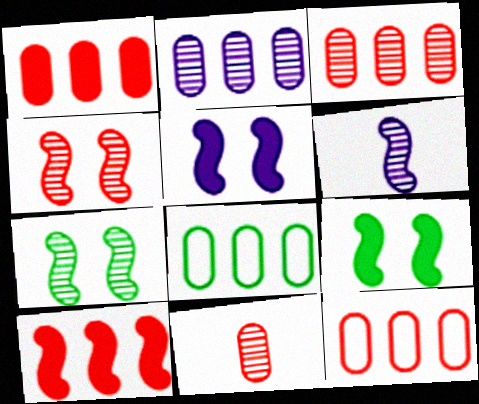[[1, 2, 8], 
[1, 3, 12]]